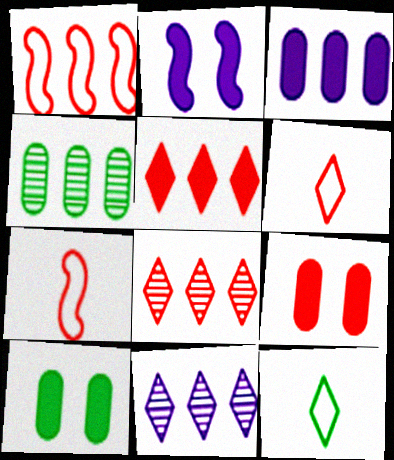[[2, 4, 6], 
[7, 8, 9], 
[7, 10, 11]]